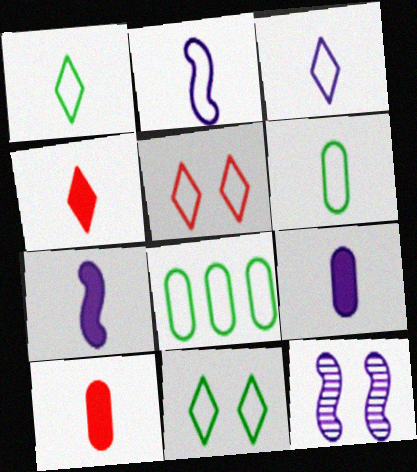[[2, 5, 8], 
[4, 8, 12]]